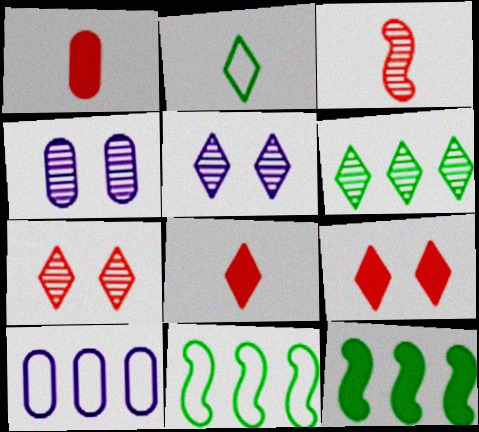[[1, 5, 11], 
[3, 4, 6], 
[4, 8, 11]]